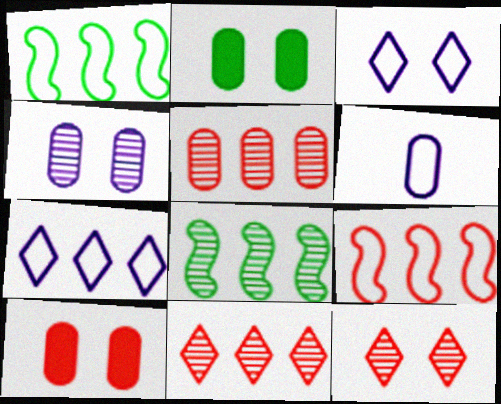[[2, 5, 6]]